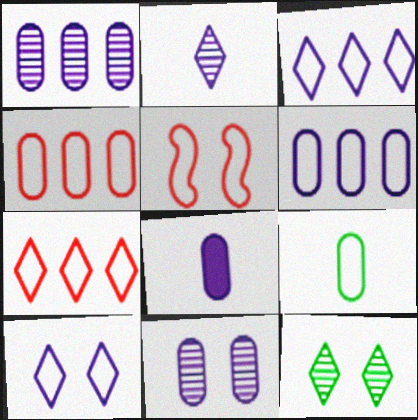[[3, 5, 9], 
[6, 8, 11]]